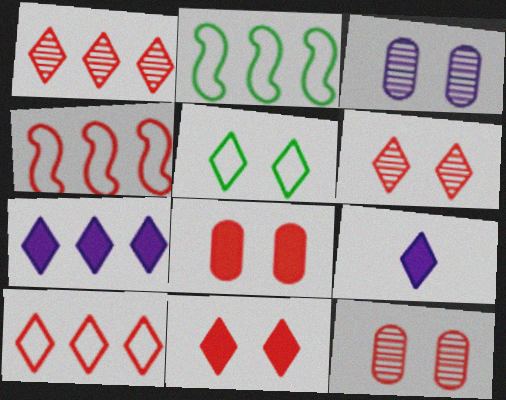[[1, 5, 9], 
[2, 9, 12]]